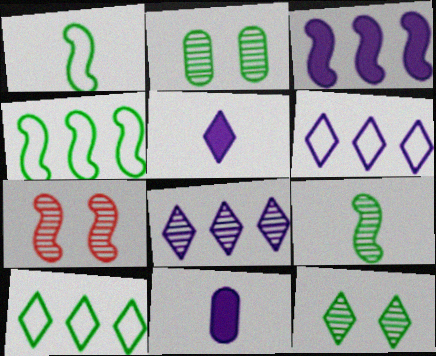[[1, 3, 7], 
[7, 10, 11]]